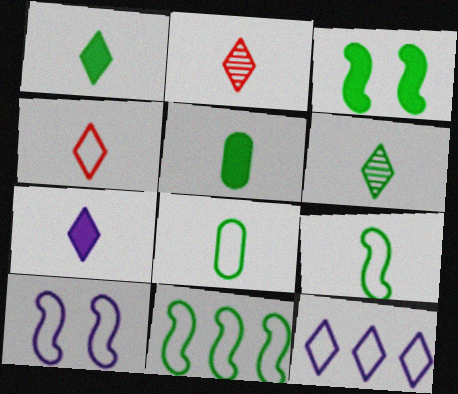[[4, 6, 7], 
[5, 6, 9]]